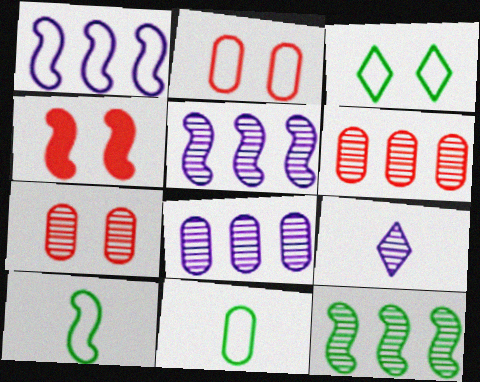[[4, 5, 10], 
[7, 9, 12]]